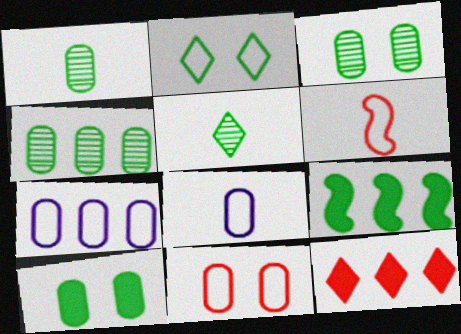[[1, 2, 9], 
[1, 3, 4], 
[2, 6, 7]]